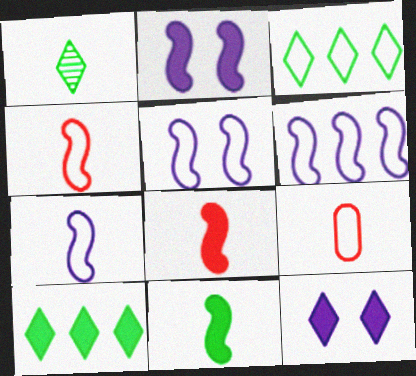[[3, 5, 9], 
[5, 6, 7]]